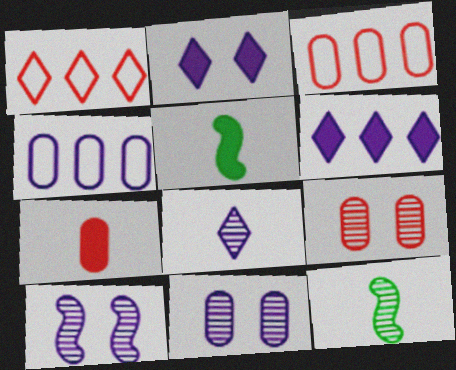[[1, 5, 11], 
[2, 3, 12], 
[3, 7, 9]]